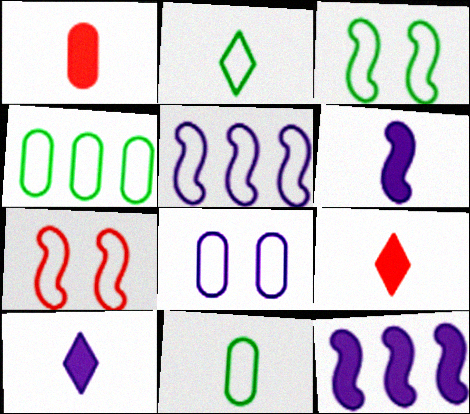[[2, 3, 4]]